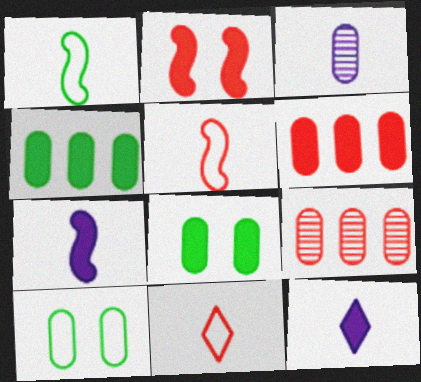[[2, 4, 12], 
[2, 9, 11], 
[3, 6, 10]]